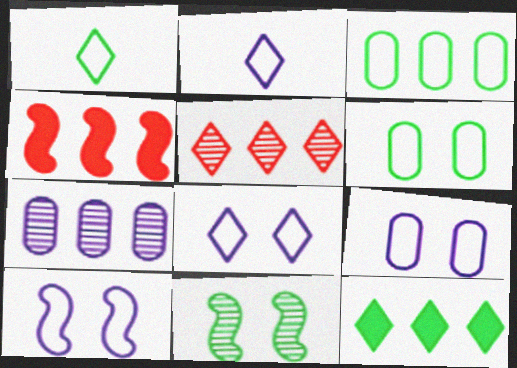[[8, 9, 10]]